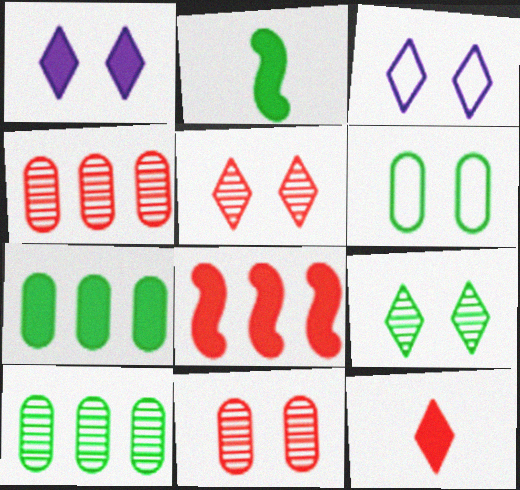[[2, 3, 4]]